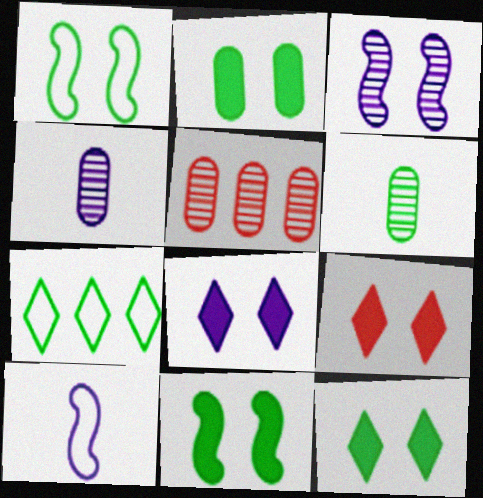[[2, 11, 12], 
[5, 10, 12], 
[6, 7, 11], 
[8, 9, 12]]